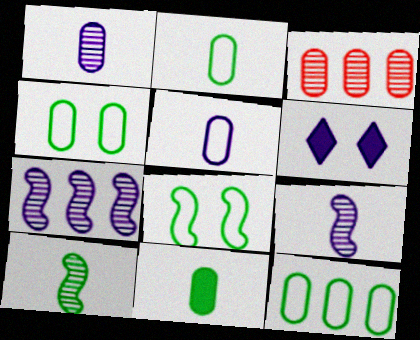[[2, 4, 12], 
[5, 6, 7]]